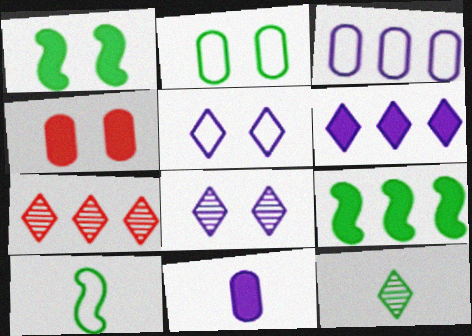[[2, 9, 12], 
[3, 7, 9], 
[7, 8, 12]]